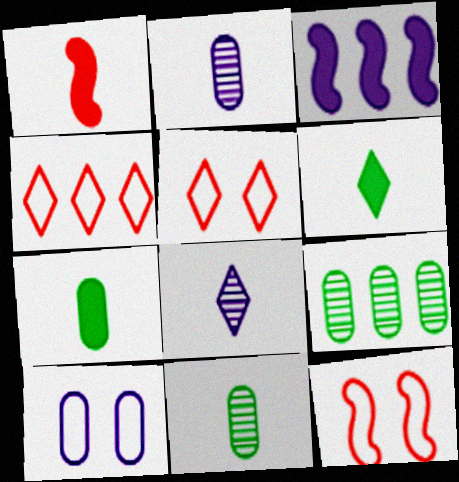[[3, 4, 9], 
[3, 5, 11], 
[3, 8, 10]]